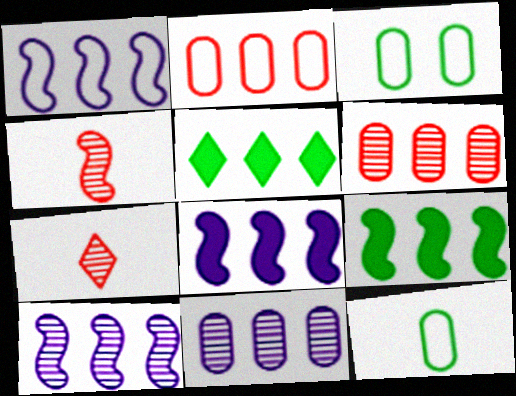[[1, 5, 6], 
[1, 8, 10], 
[2, 5, 10], 
[3, 7, 8]]